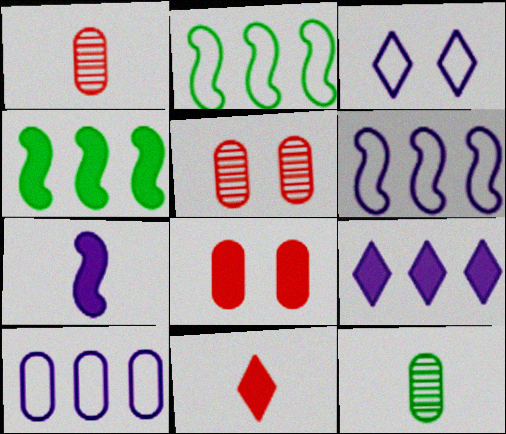[[1, 3, 4], 
[8, 10, 12]]